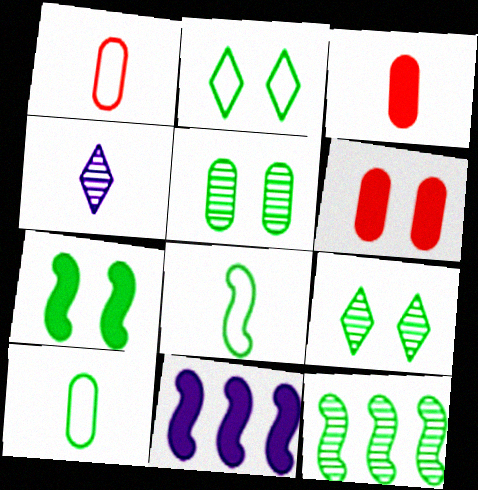[[1, 9, 11], 
[2, 5, 7], 
[3, 4, 8], 
[7, 8, 12]]